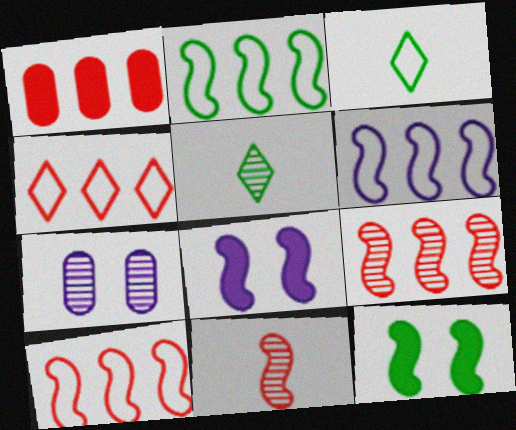[[1, 4, 9], 
[2, 6, 10], 
[2, 8, 11], 
[5, 7, 9], 
[6, 11, 12]]